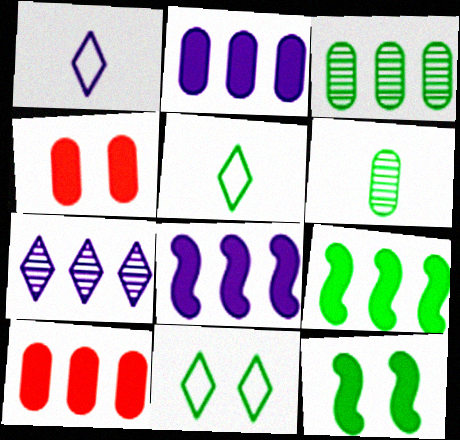[[3, 5, 12], 
[6, 9, 11]]